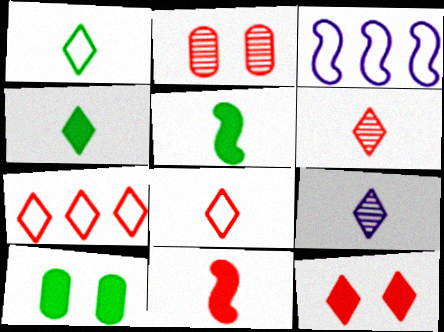[[2, 3, 4], 
[2, 7, 11], 
[3, 6, 10], 
[4, 8, 9], 
[6, 7, 12]]